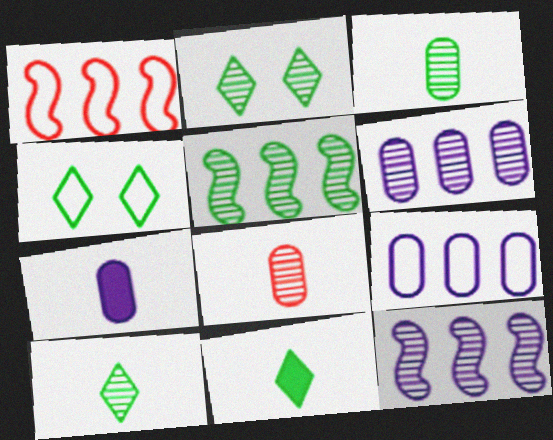[[1, 2, 7], 
[2, 3, 5], 
[2, 8, 12]]